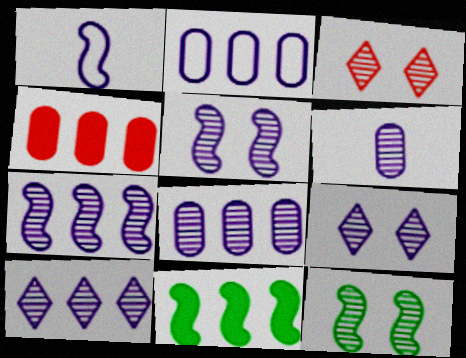[[5, 6, 10], 
[6, 7, 9], 
[7, 8, 10]]